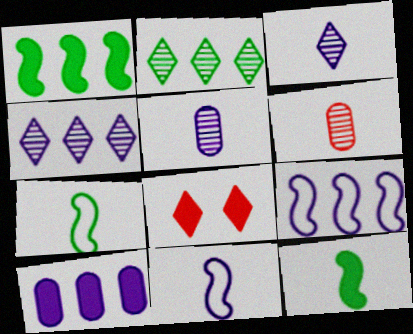[[4, 9, 10], 
[8, 10, 12]]